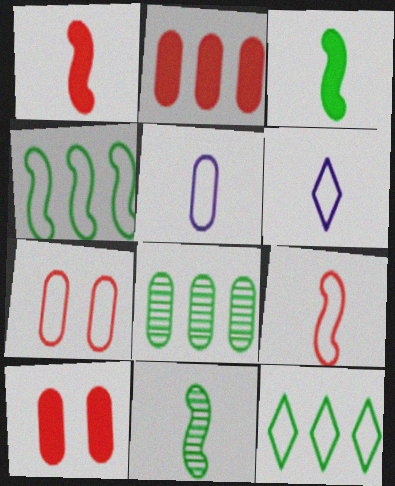[[4, 6, 7], 
[5, 8, 10]]